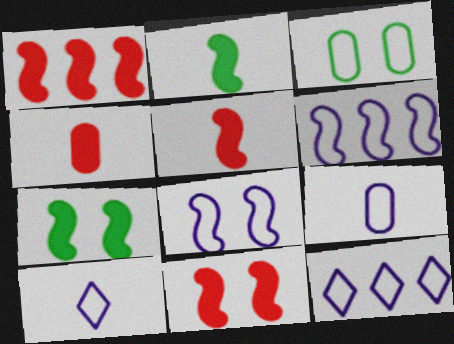[[1, 5, 11], 
[8, 9, 12]]